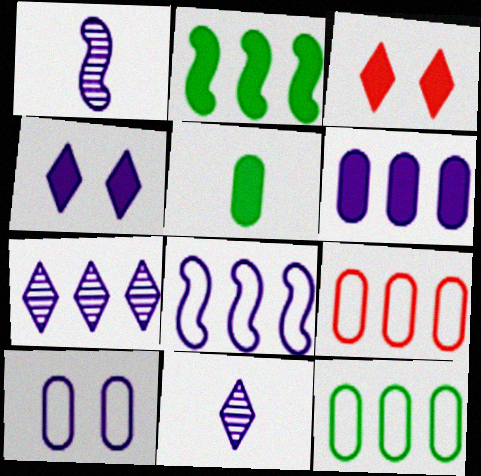[[1, 3, 12], 
[2, 7, 9], 
[6, 7, 8]]